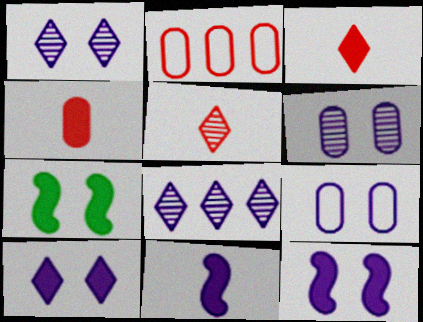[[1, 9, 12], 
[8, 9, 11]]